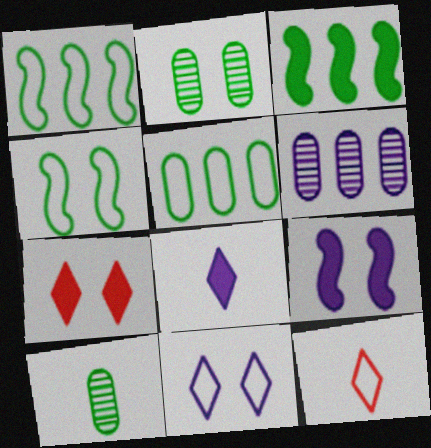[]